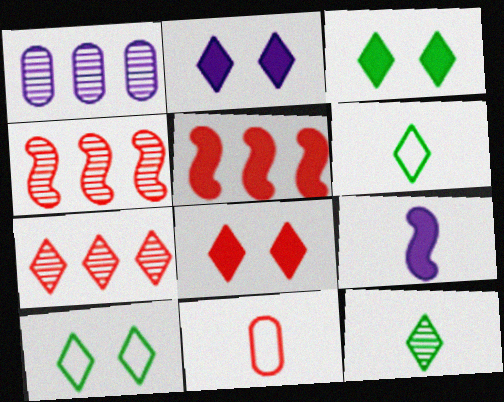[[2, 3, 8], 
[2, 6, 7], 
[4, 8, 11], 
[9, 11, 12]]